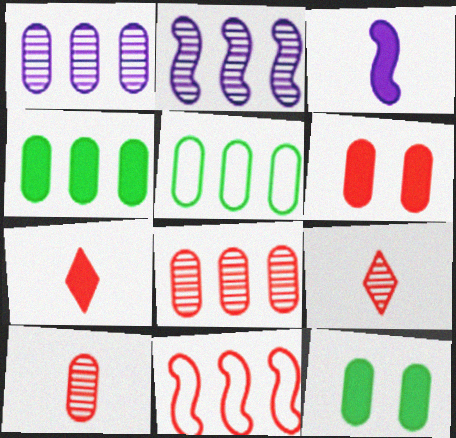[[6, 9, 11]]